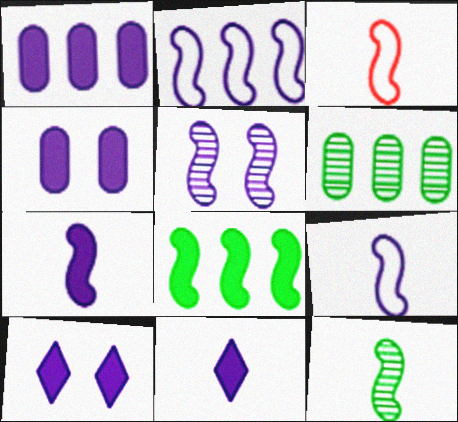[[1, 7, 10], 
[2, 5, 7], 
[3, 5, 8], 
[3, 6, 10], 
[3, 7, 12]]